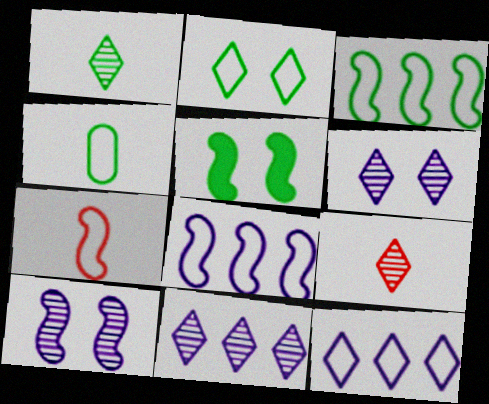[[2, 3, 4]]